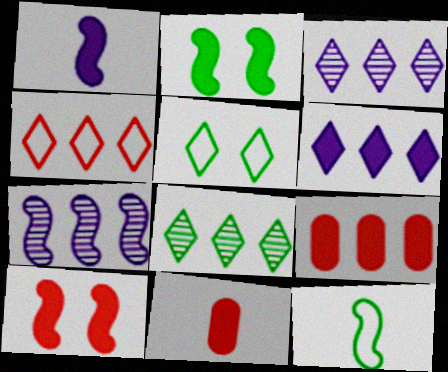[[2, 6, 11], 
[4, 6, 8], 
[5, 7, 11], 
[7, 10, 12]]